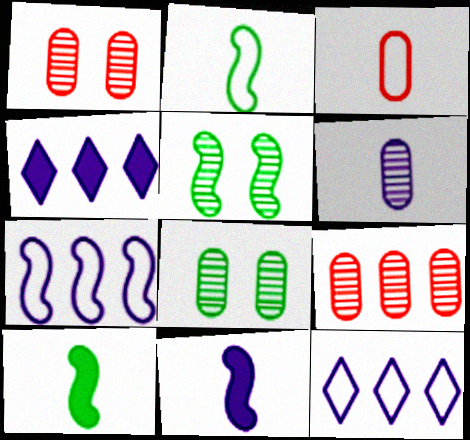[[1, 2, 4], 
[1, 10, 12], 
[3, 4, 5], 
[6, 8, 9]]